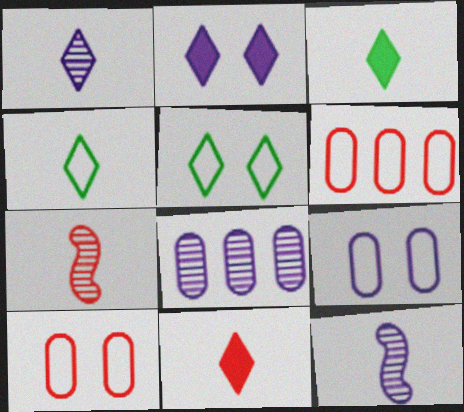[[1, 4, 11]]